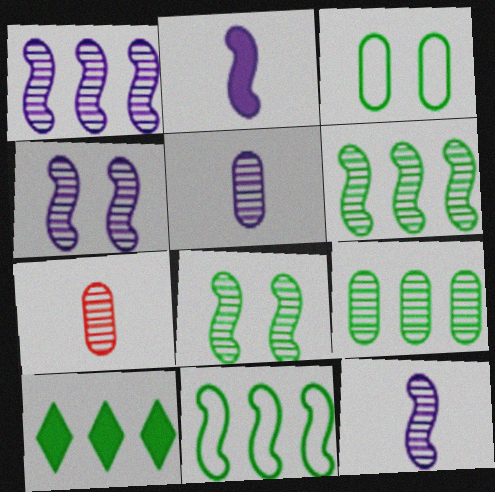[[1, 4, 12], 
[9, 10, 11]]